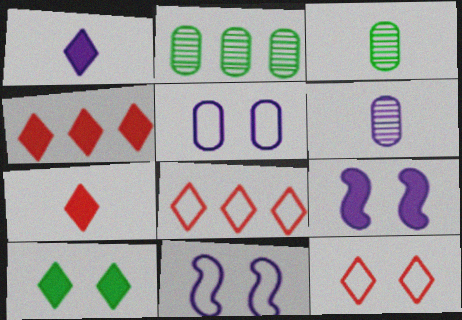[[1, 4, 10], 
[2, 7, 11], 
[3, 4, 11], 
[3, 8, 9]]